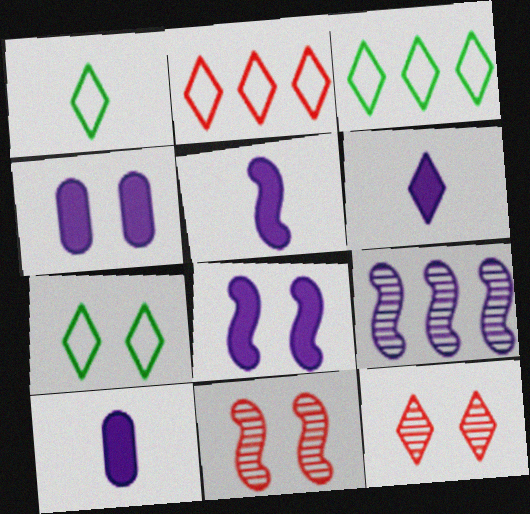[[1, 3, 7], 
[3, 6, 12], 
[3, 10, 11], 
[4, 7, 11], 
[5, 6, 10]]